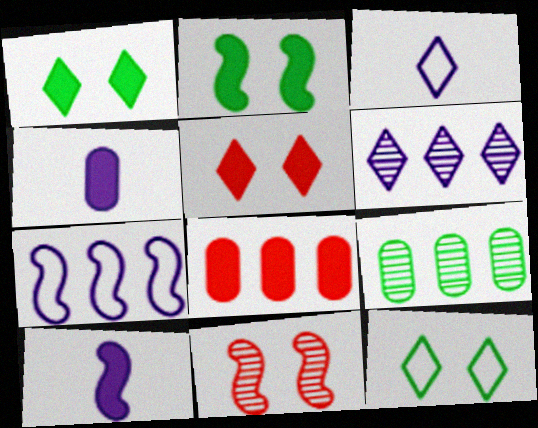[[1, 8, 10]]